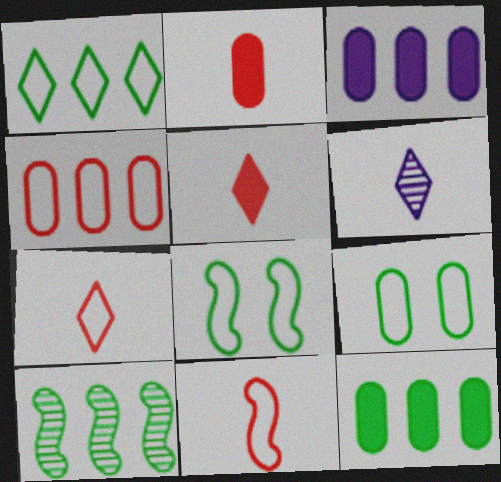[[1, 10, 12]]